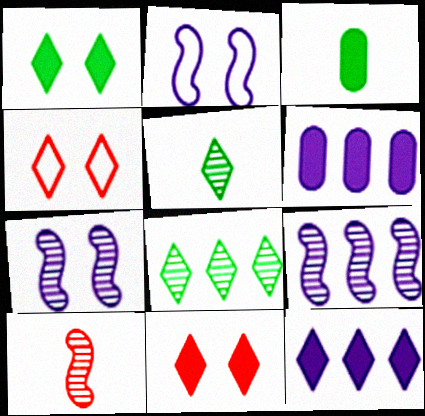[[3, 4, 9], 
[4, 5, 12]]